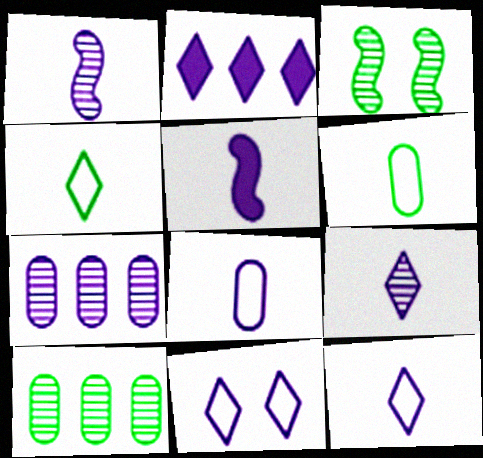[[2, 9, 11], 
[5, 7, 11], 
[5, 8, 9]]